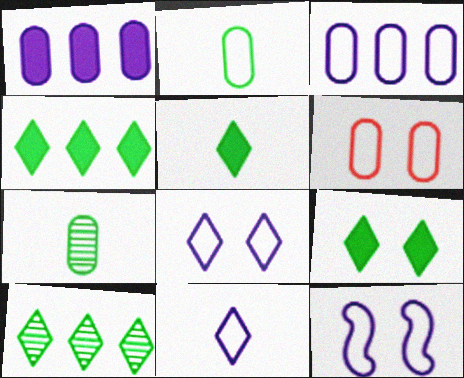[[1, 6, 7], 
[2, 3, 6], 
[3, 11, 12], 
[4, 5, 9]]